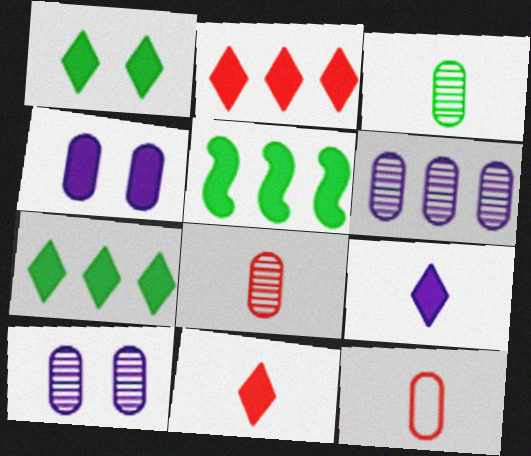[[1, 2, 9], 
[4, 5, 11]]